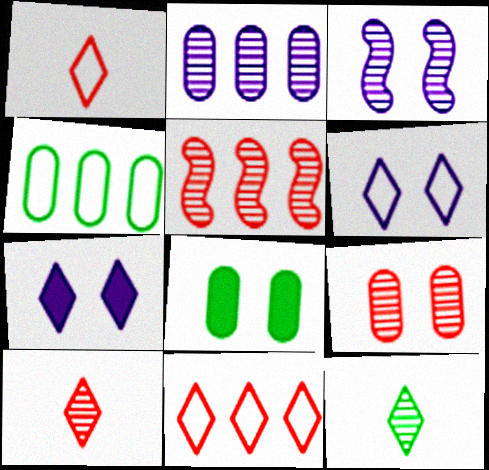[[5, 9, 10], 
[7, 11, 12]]